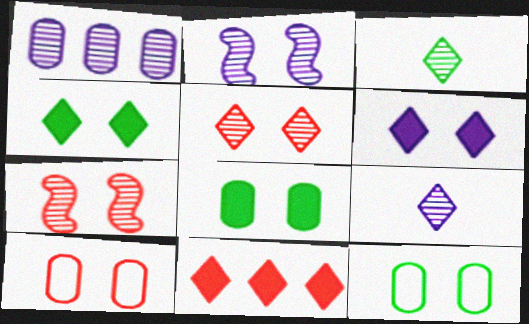[[1, 2, 9], 
[1, 3, 7], 
[2, 4, 10], 
[6, 7, 12]]